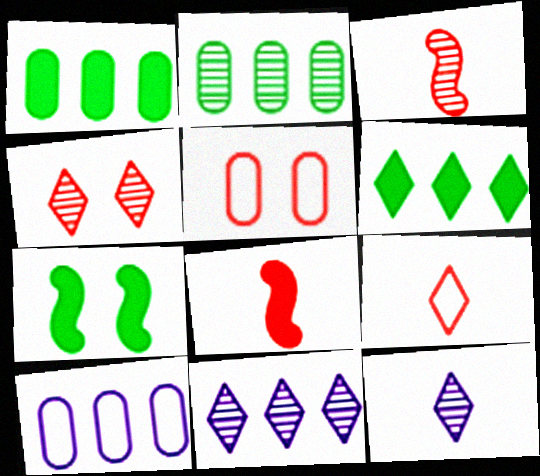[]